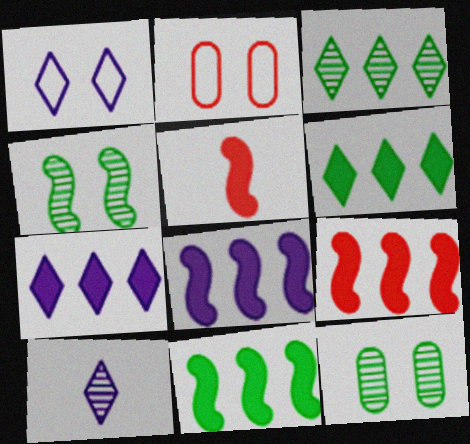[[1, 7, 10], 
[2, 10, 11], 
[8, 9, 11]]